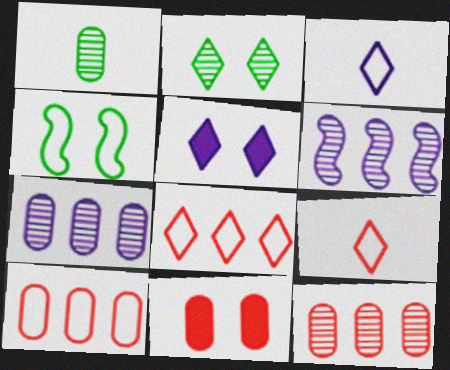[[3, 4, 10]]